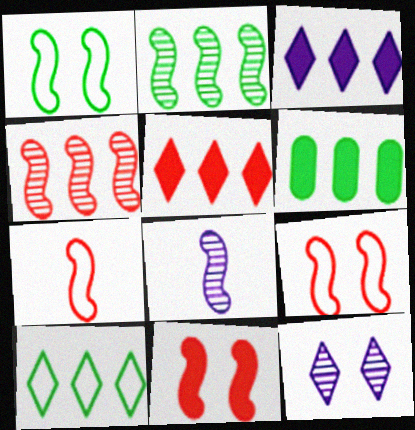[[2, 6, 10], 
[4, 7, 11], 
[6, 7, 12]]